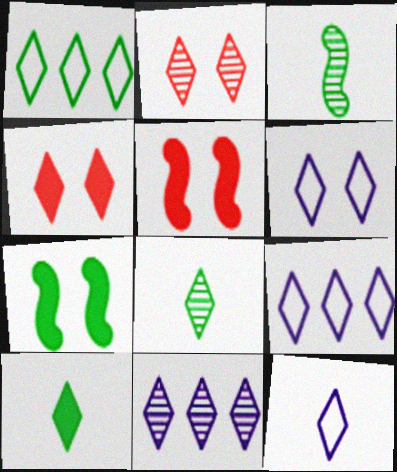[[2, 8, 11], 
[2, 9, 10], 
[4, 8, 9], 
[6, 9, 12]]